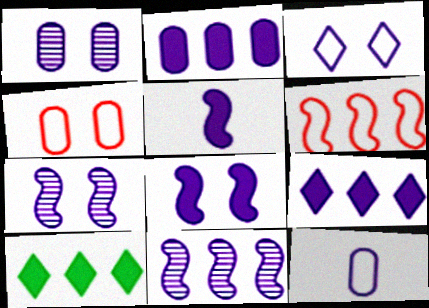[[1, 2, 12], 
[1, 3, 8], 
[7, 9, 12]]